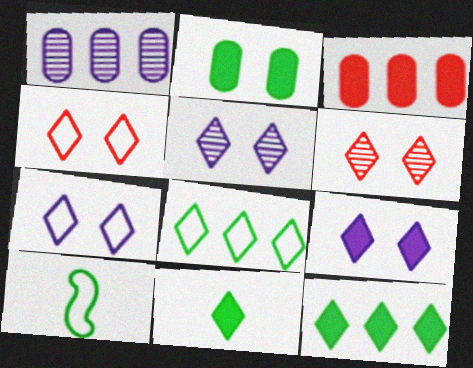[[3, 5, 10], 
[5, 7, 9]]